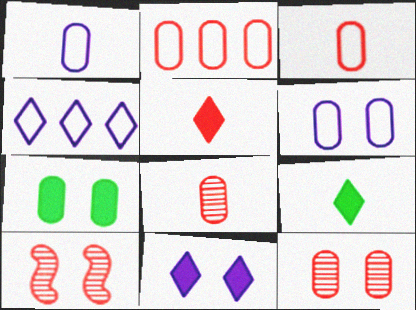[[2, 5, 10], 
[6, 7, 12]]